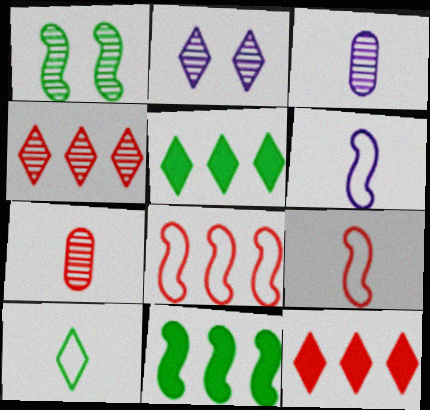[[1, 3, 4], 
[2, 10, 12]]